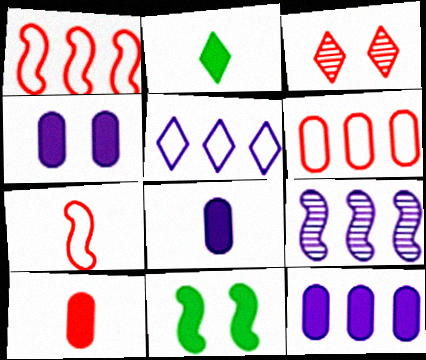[[1, 3, 10], 
[2, 3, 5], 
[4, 8, 12], 
[5, 9, 12], 
[7, 9, 11]]